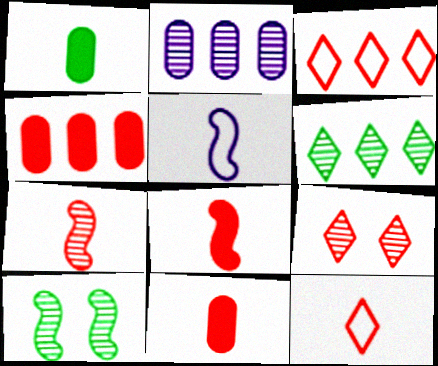[[7, 11, 12]]